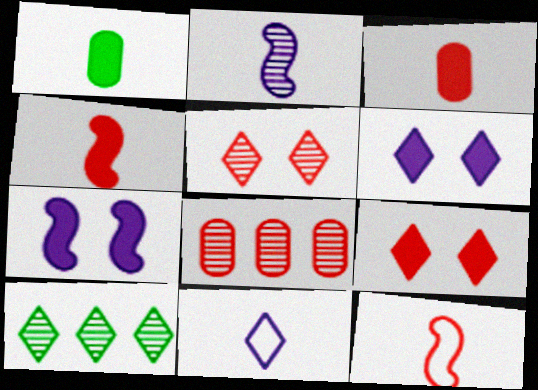[[8, 9, 12], 
[9, 10, 11]]